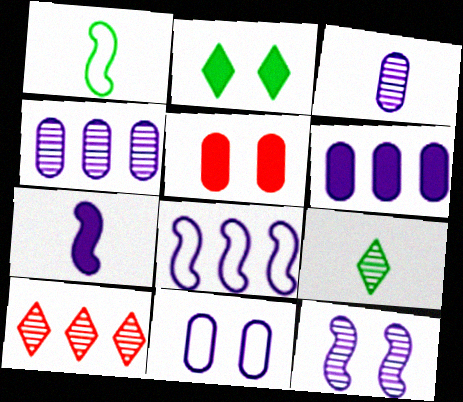[[3, 6, 11], 
[5, 8, 9], 
[7, 8, 12]]